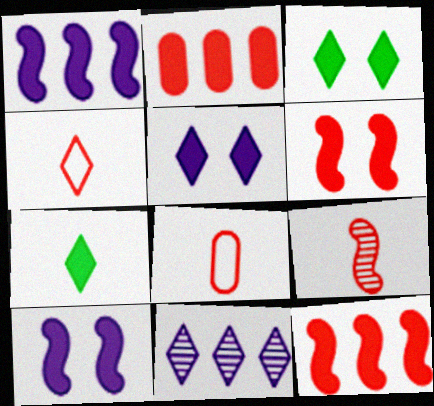[[2, 7, 10], 
[3, 4, 11]]